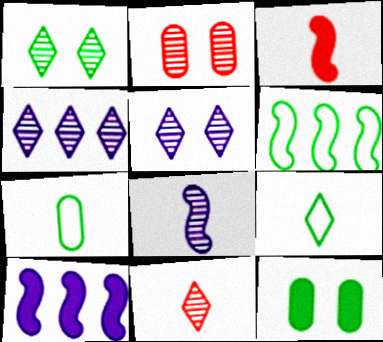[[1, 4, 11], 
[2, 9, 10]]